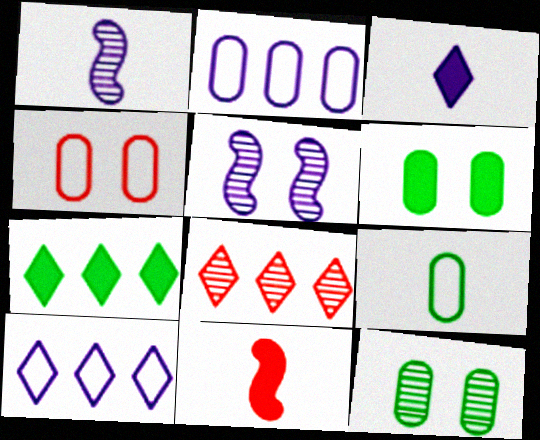[[1, 4, 7], 
[1, 8, 12], 
[2, 3, 5], 
[2, 4, 9], 
[4, 8, 11], 
[7, 8, 10], 
[10, 11, 12]]